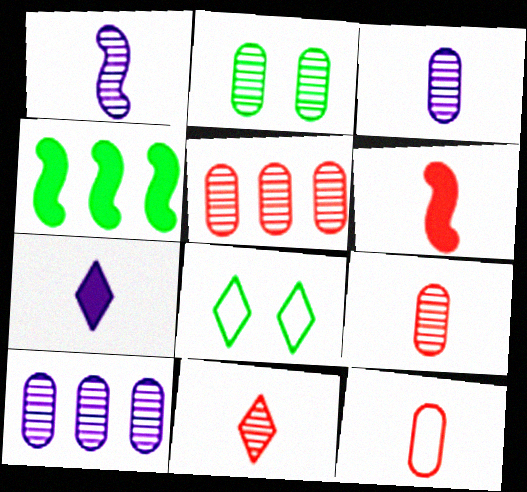[[2, 3, 5], 
[2, 9, 10], 
[6, 8, 10], 
[6, 11, 12]]